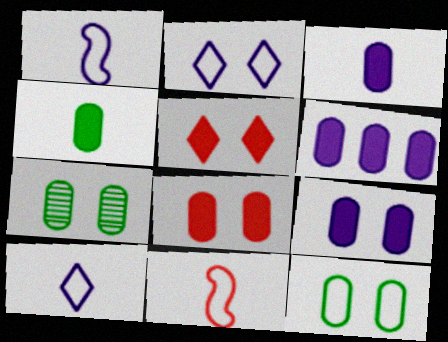[[3, 6, 9], 
[4, 6, 8]]